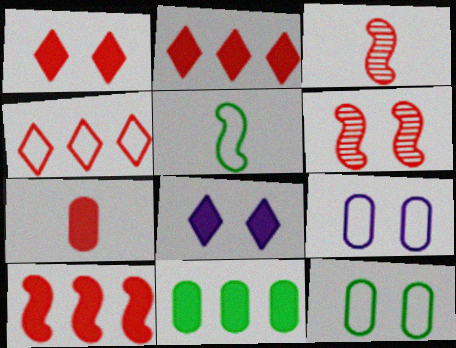[[1, 7, 10], 
[4, 5, 9], 
[4, 6, 7], 
[6, 8, 12]]